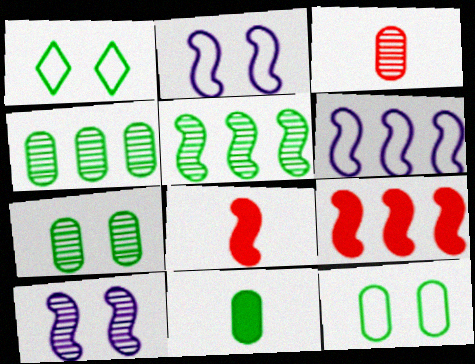[[1, 5, 11], 
[2, 5, 8], 
[4, 11, 12], 
[5, 6, 9]]